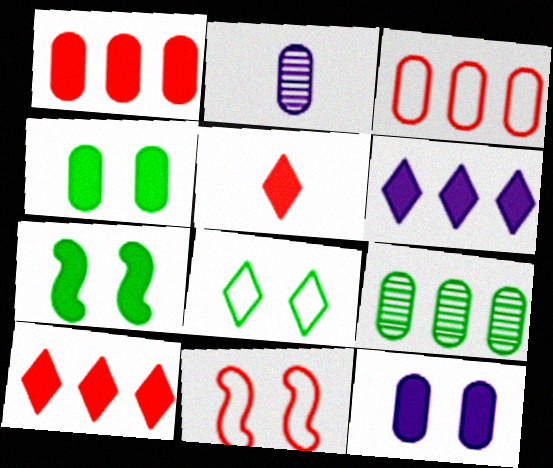[[2, 3, 4]]